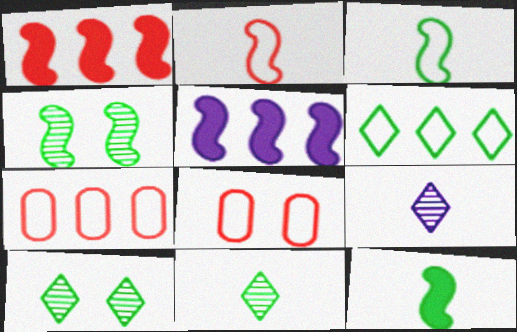[[2, 4, 5], 
[5, 8, 11]]